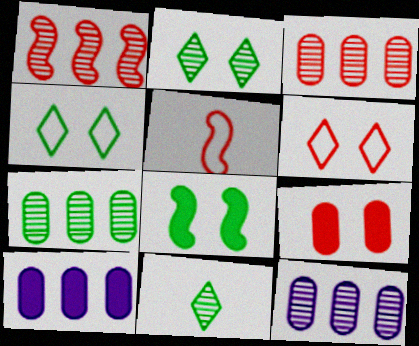[[2, 5, 10], 
[3, 7, 12]]